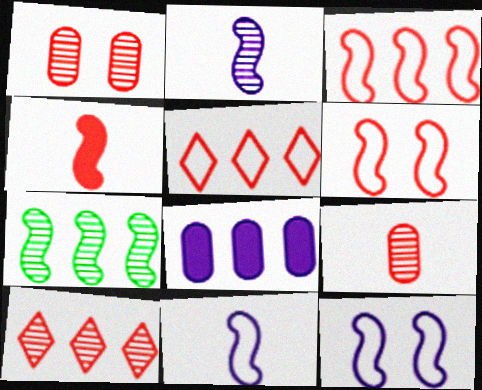[[1, 4, 5], 
[4, 7, 12], 
[5, 7, 8]]